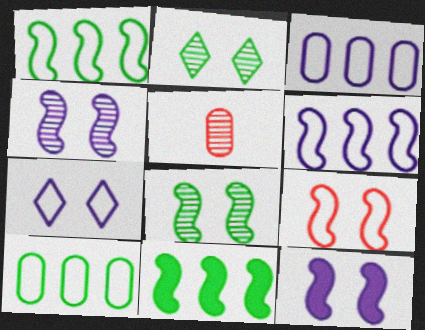[[5, 7, 11], 
[8, 9, 12]]